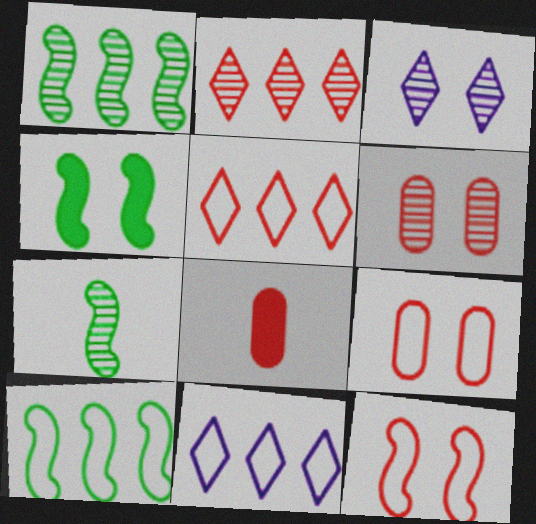[[2, 8, 12], 
[3, 4, 9], 
[3, 8, 10], 
[4, 7, 10]]